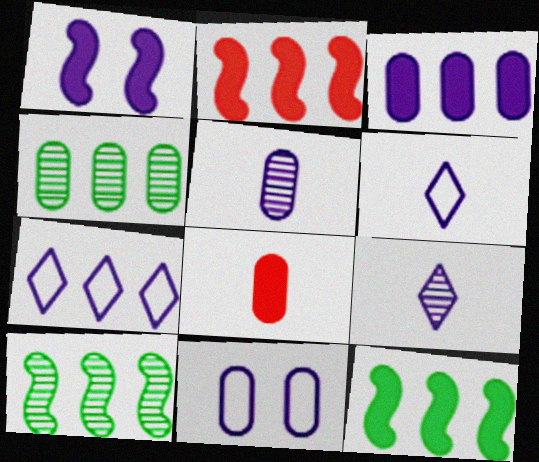[[1, 5, 7], 
[2, 4, 7], 
[3, 5, 11], 
[4, 8, 11]]